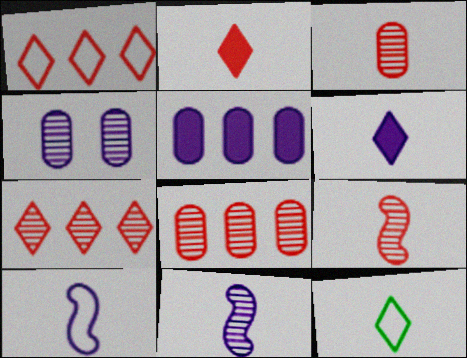[]